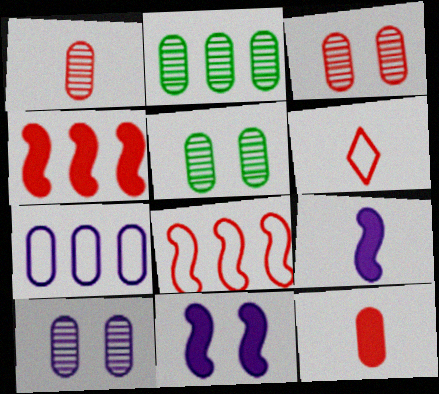[[1, 2, 10], 
[2, 6, 11], 
[3, 4, 6], 
[3, 5, 10], 
[5, 7, 12]]